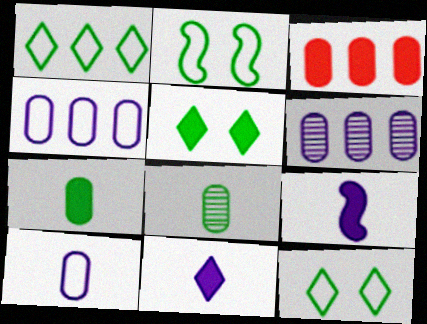[[3, 5, 9]]